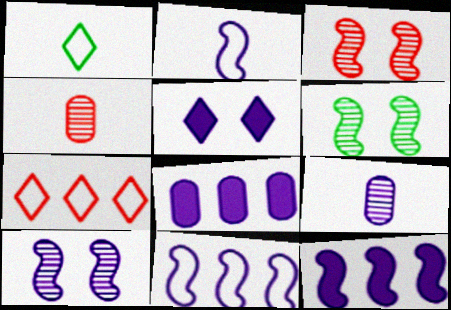[[1, 3, 8], 
[2, 10, 12], 
[3, 6, 10], 
[5, 9, 11]]